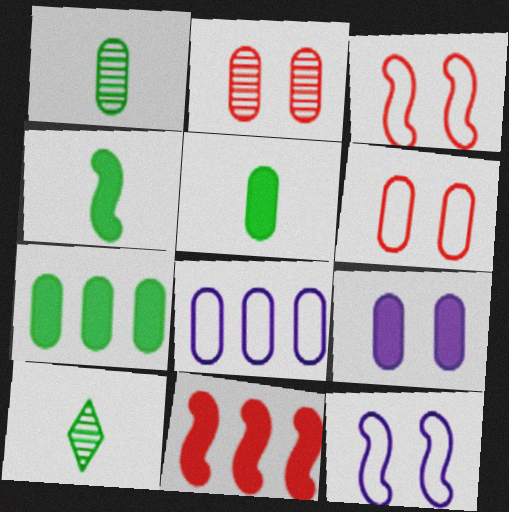[[2, 5, 8]]